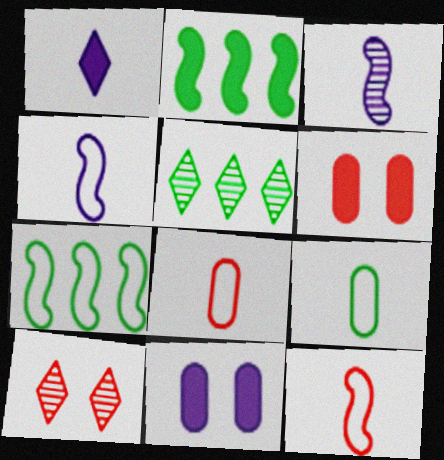[[1, 2, 6], 
[4, 5, 6], 
[5, 11, 12]]